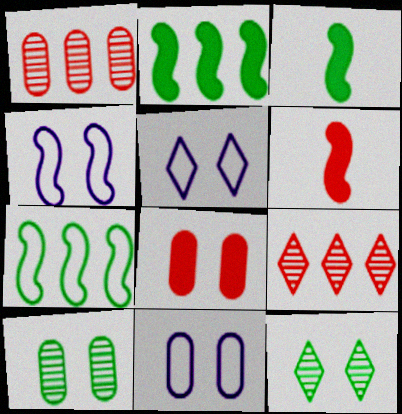[[1, 3, 5], 
[3, 9, 11], 
[4, 5, 11], 
[4, 8, 12], 
[8, 10, 11]]